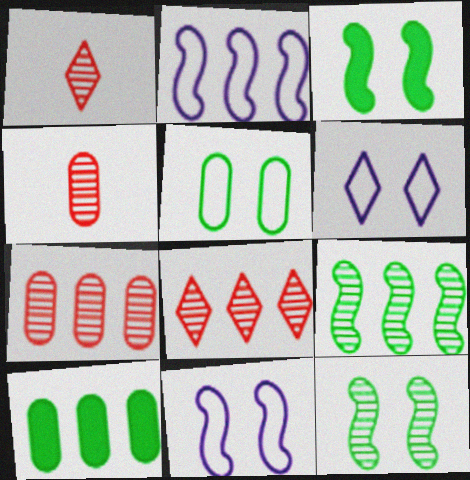[[1, 10, 11], 
[2, 8, 10]]